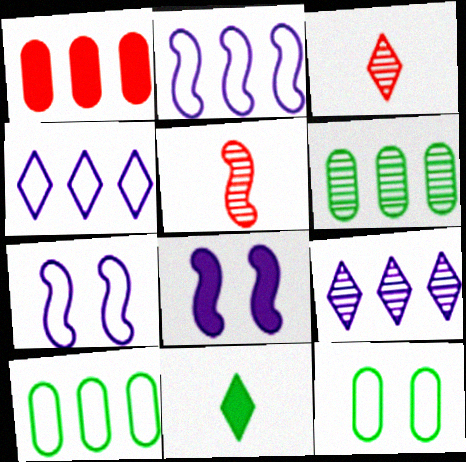[[1, 8, 11], 
[3, 8, 10]]